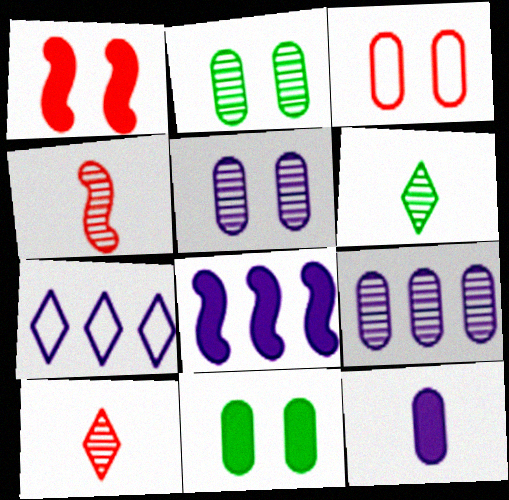[[3, 5, 11], 
[3, 6, 8], 
[4, 7, 11], 
[7, 8, 9]]